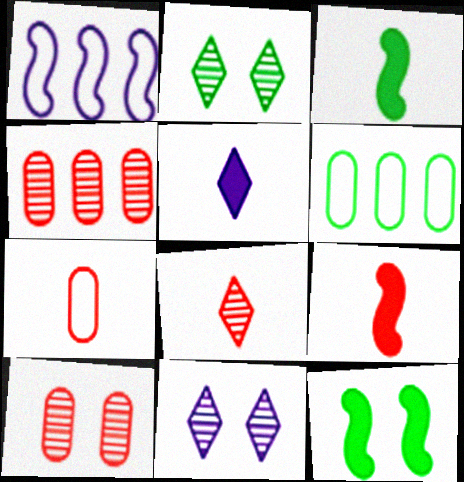[[2, 3, 6], 
[6, 9, 11], 
[7, 8, 9]]